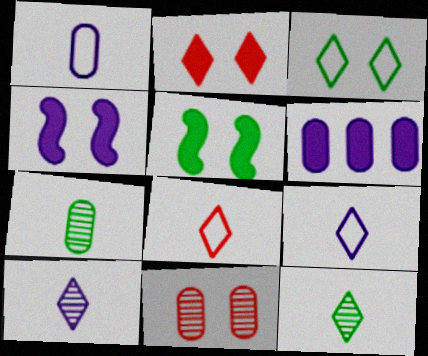[[3, 4, 11]]